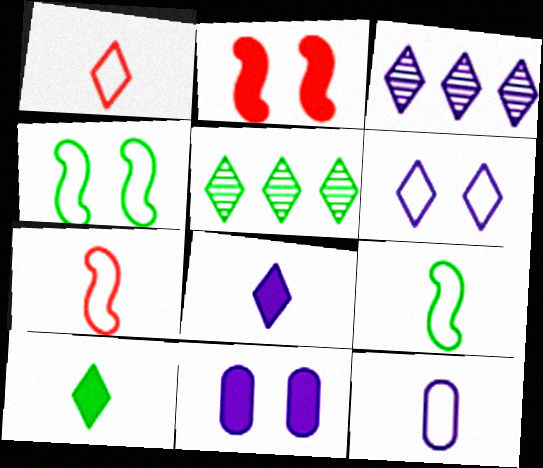[[1, 9, 12], 
[2, 5, 12], 
[3, 6, 8], 
[5, 7, 11]]